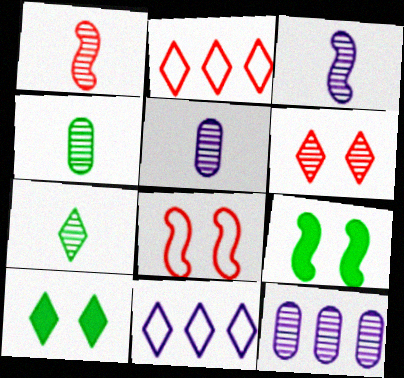[[1, 5, 7], 
[2, 5, 9]]